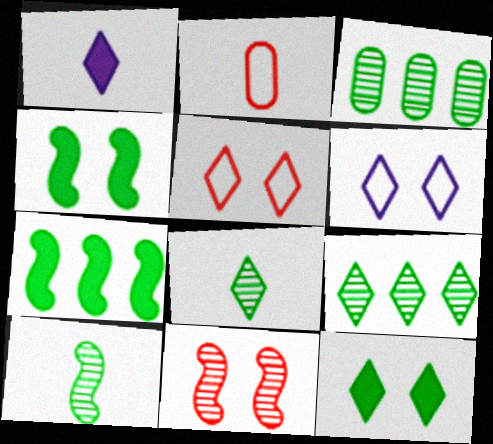[[1, 2, 10], 
[1, 5, 9]]